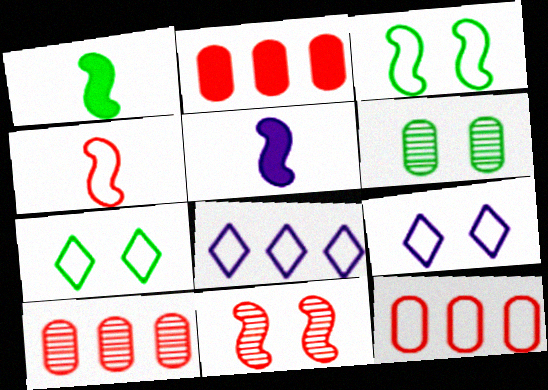[[1, 9, 10], 
[2, 10, 12], 
[5, 7, 10]]